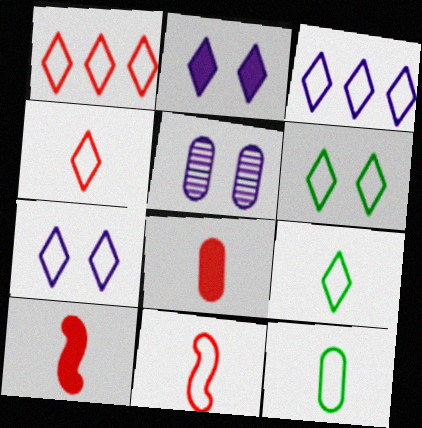[[1, 7, 9], 
[3, 4, 6]]